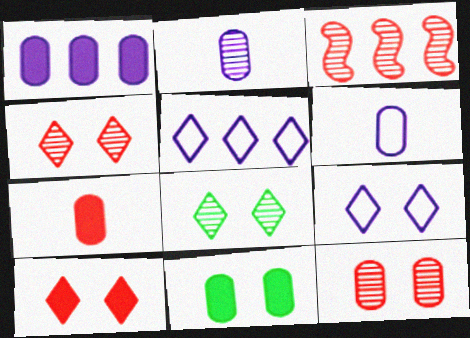[[1, 7, 11], 
[2, 3, 8], 
[8, 9, 10]]